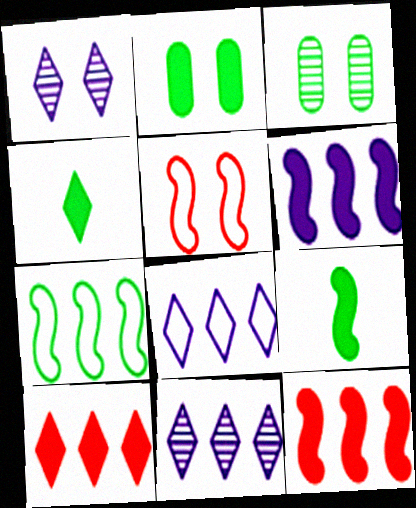[[1, 2, 5], 
[3, 4, 7]]